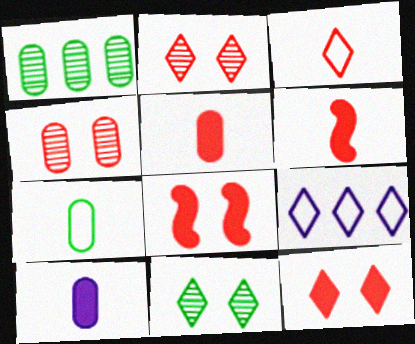[]